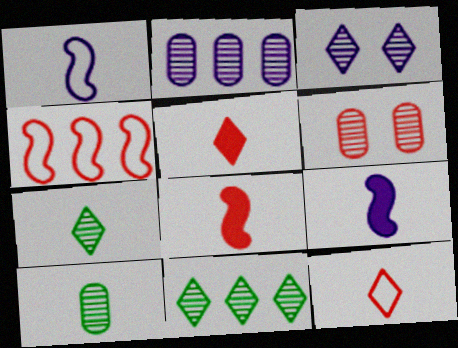[[1, 5, 10], 
[2, 6, 10], 
[4, 5, 6], 
[9, 10, 12]]